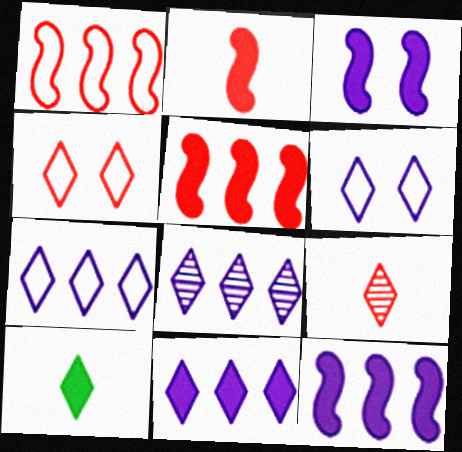[[4, 8, 10], 
[7, 8, 11]]